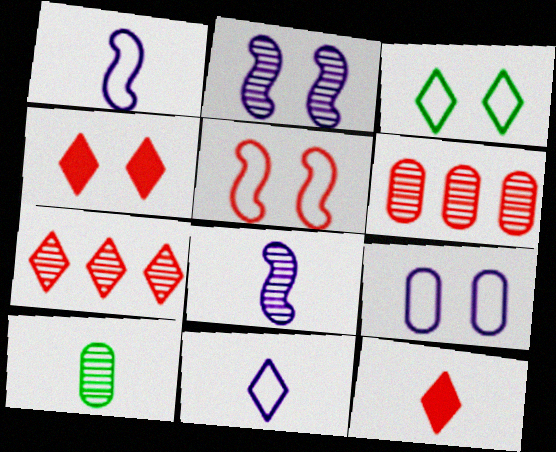[[1, 10, 12], 
[2, 7, 10], 
[3, 5, 9], 
[5, 6, 12]]